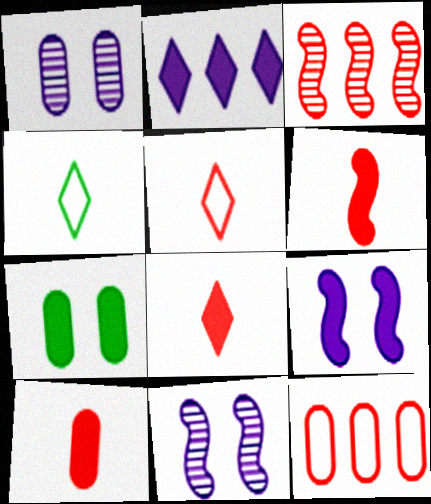[[2, 6, 7], 
[6, 8, 10]]